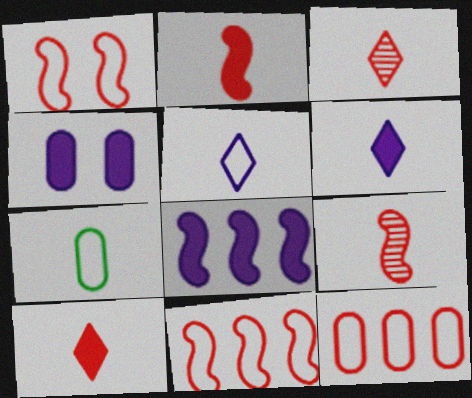[[4, 6, 8], 
[6, 7, 9]]